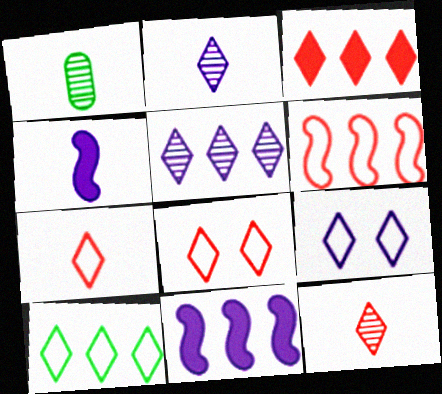[[1, 4, 7], 
[1, 8, 11], 
[3, 5, 10], 
[3, 8, 12], 
[7, 9, 10]]